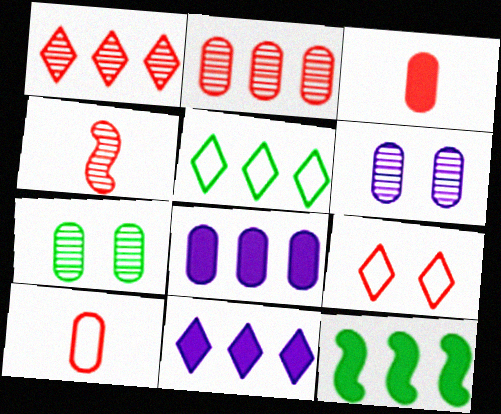[[1, 5, 11], 
[7, 8, 10]]